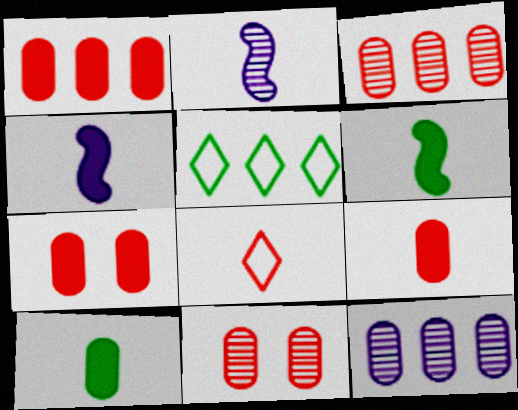[[1, 7, 9], 
[2, 5, 7], 
[2, 8, 10], 
[4, 5, 11]]